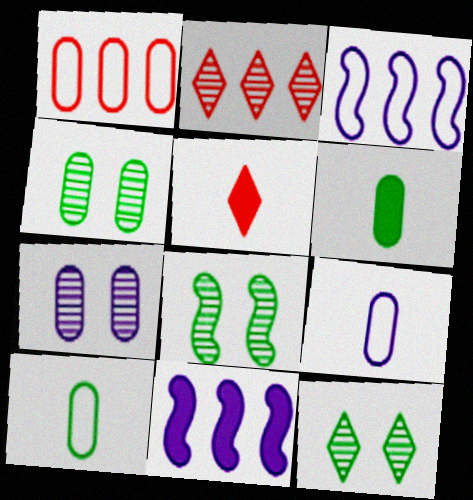[[1, 6, 7], 
[3, 4, 5], 
[4, 8, 12]]